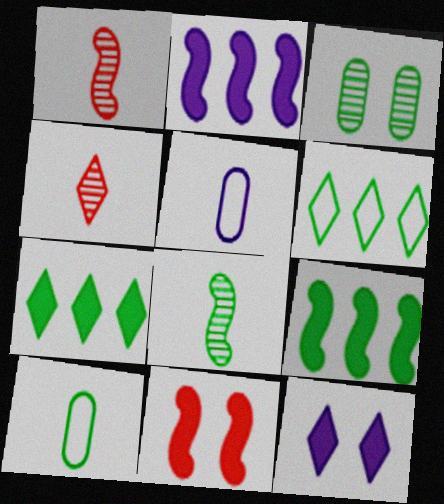[[4, 6, 12]]